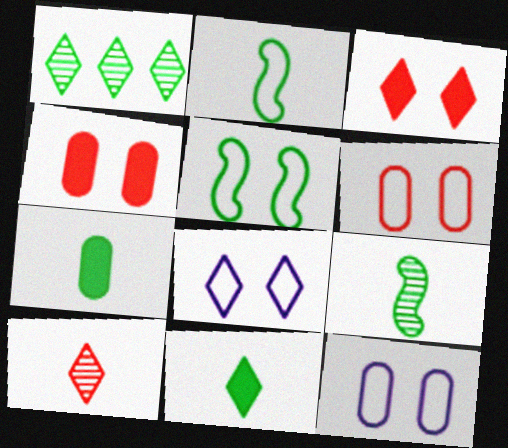[[1, 5, 7], 
[5, 6, 8]]